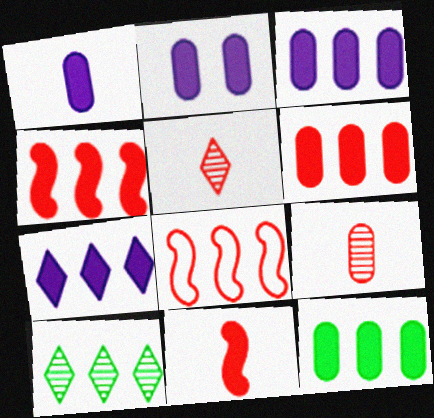[[1, 2, 3], 
[3, 6, 12], 
[3, 8, 10], 
[4, 7, 12]]